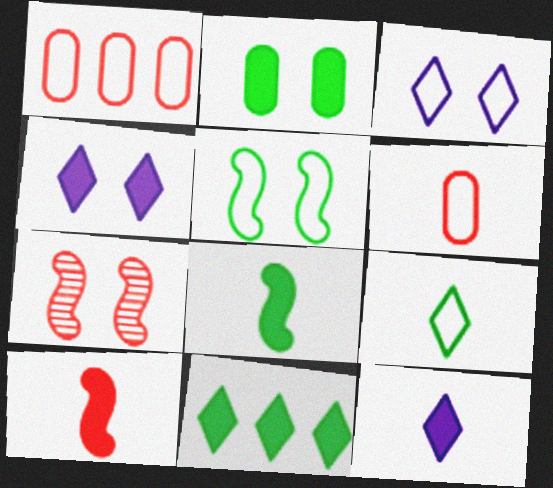[[2, 3, 7], 
[2, 8, 11]]